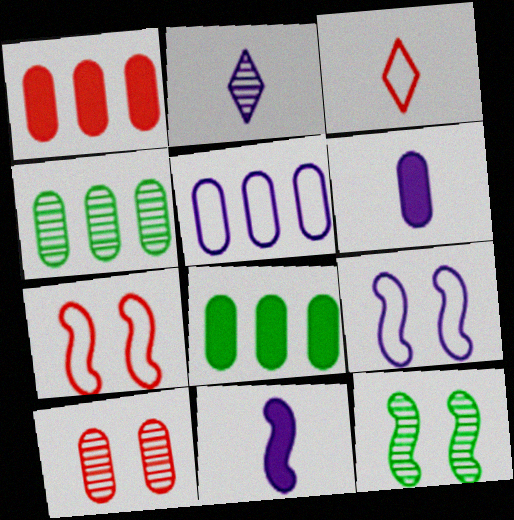[[1, 4, 5], 
[2, 7, 8]]